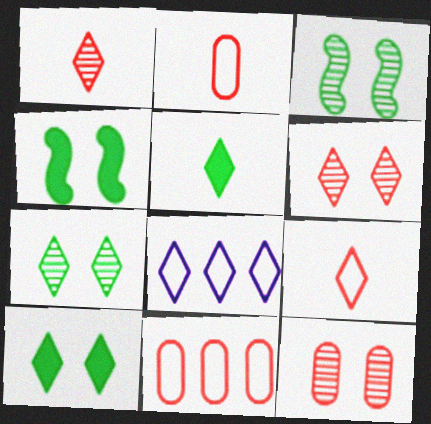[[1, 8, 10], 
[5, 6, 8]]